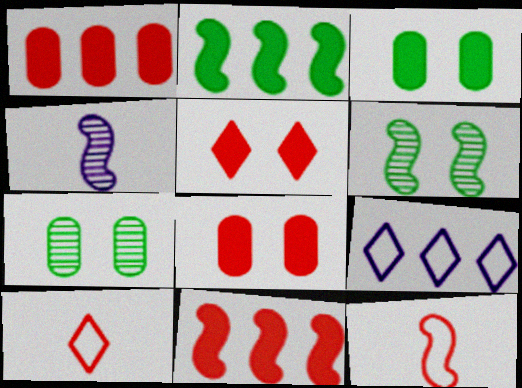[]